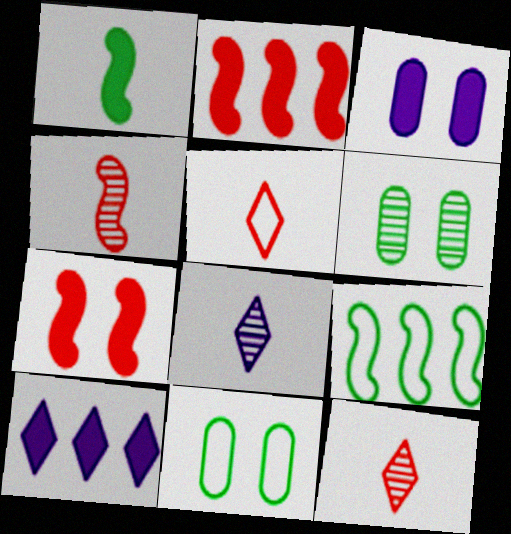[[2, 8, 11], 
[3, 9, 12], 
[4, 10, 11]]